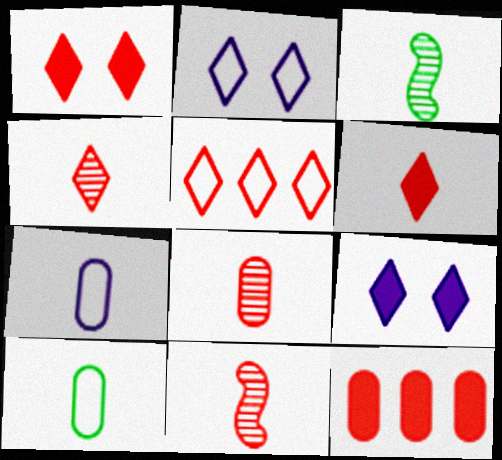[[1, 4, 5], 
[2, 3, 12], 
[3, 6, 7], 
[4, 8, 11]]